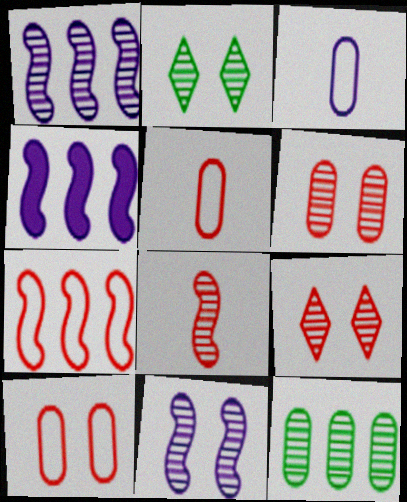[[2, 4, 5], 
[2, 6, 11]]